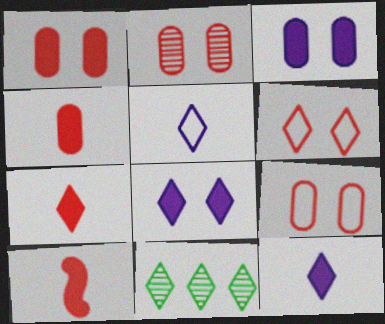[[1, 2, 9], 
[4, 7, 10], 
[6, 11, 12]]